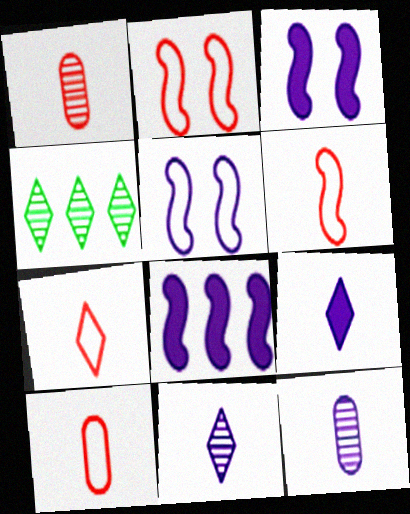[[3, 4, 10], 
[6, 7, 10]]